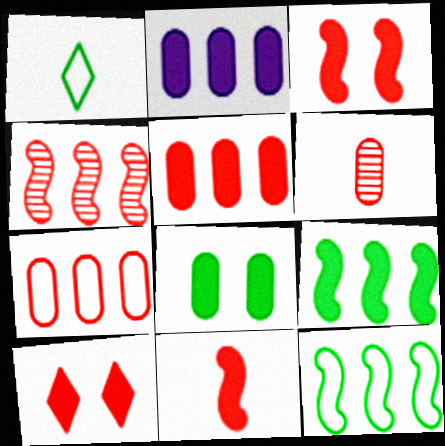[[5, 10, 11]]